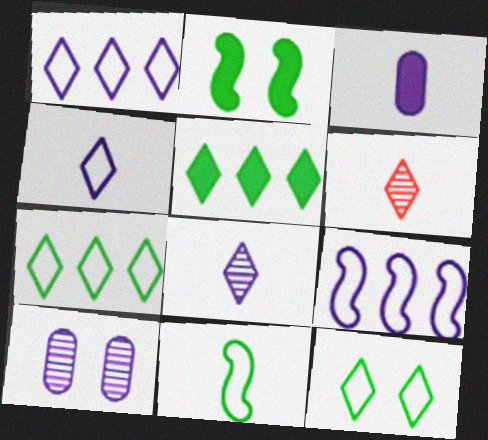[[3, 6, 11]]